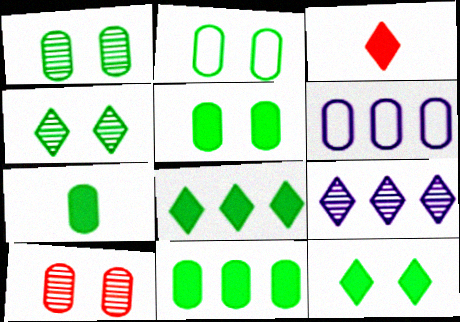[[1, 2, 5], 
[5, 7, 11], 
[6, 7, 10]]